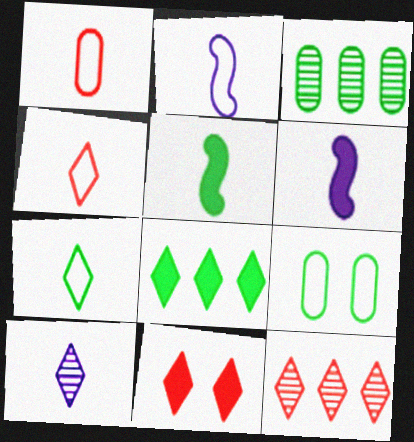[[1, 2, 7], 
[1, 5, 10], 
[2, 3, 11], 
[4, 11, 12], 
[6, 9, 12]]